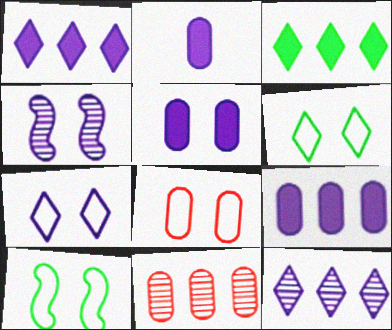[[2, 5, 9], 
[4, 5, 7], 
[7, 8, 10]]